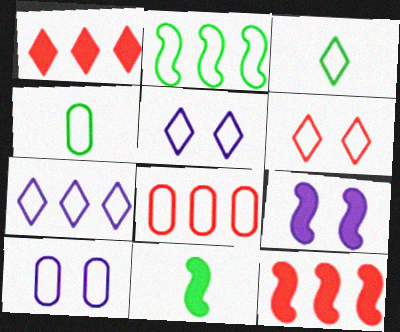[[2, 7, 8], 
[3, 6, 7], 
[4, 8, 10], 
[9, 11, 12]]